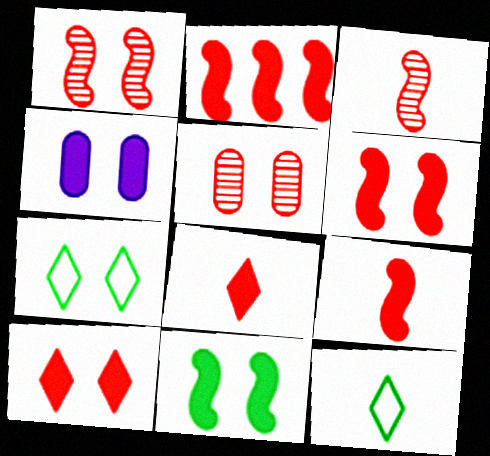[[1, 4, 7], 
[2, 6, 9], 
[4, 10, 11]]